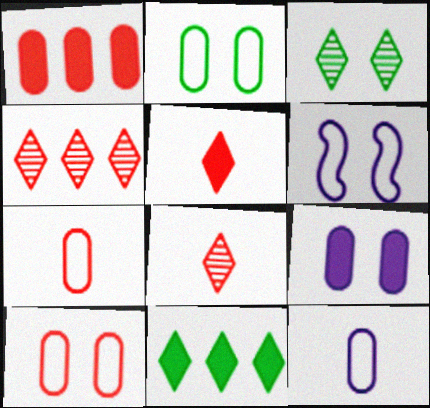[]